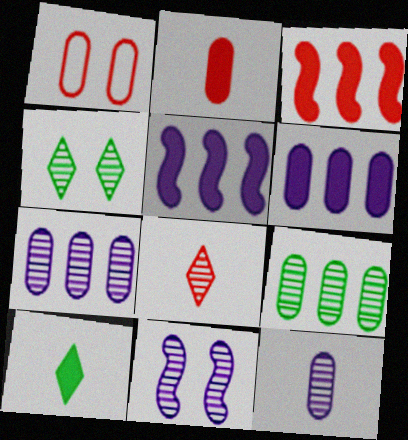[[1, 3, 8], 
[8, 9, 11]]